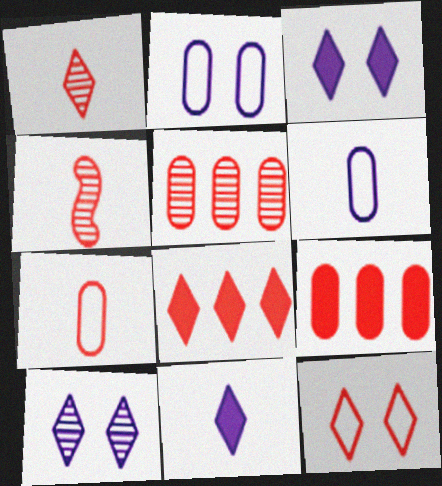[[1, 8, 12], 
[4, 9, 12]]